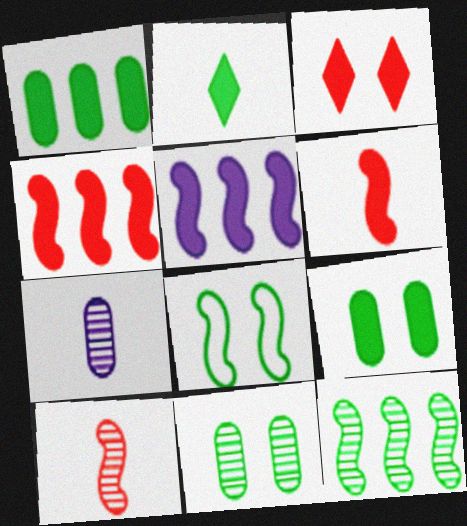[[5, 8, 10]]